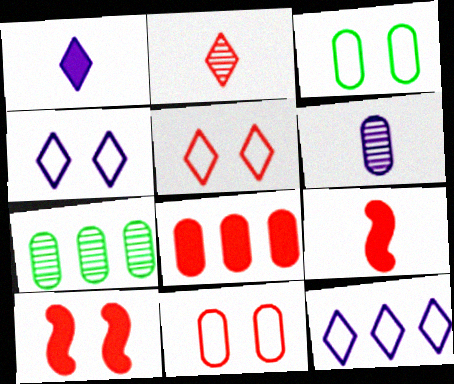[[3, 6, 8], 
[4, 7, 9]]